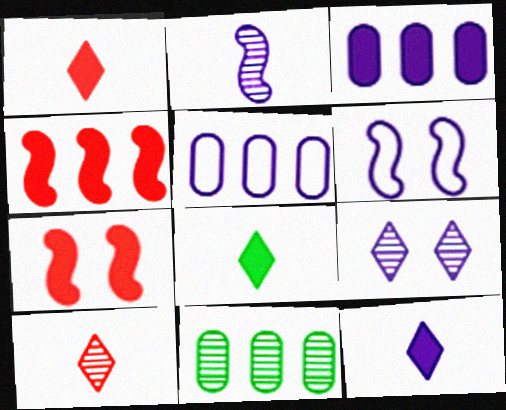[[1, 6, 11], 
[1, 8, 12], 
[3, 7, 8]]